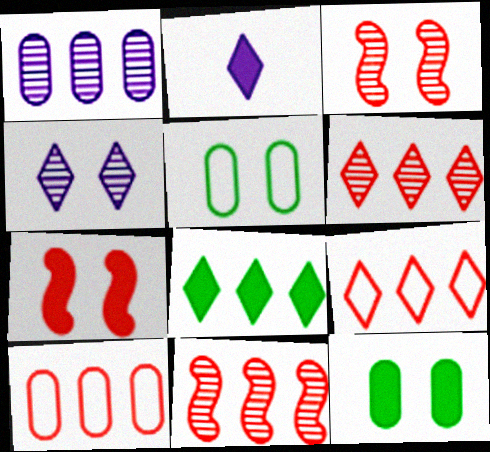[[2, 5, 11], 
[4, 5, 7]]